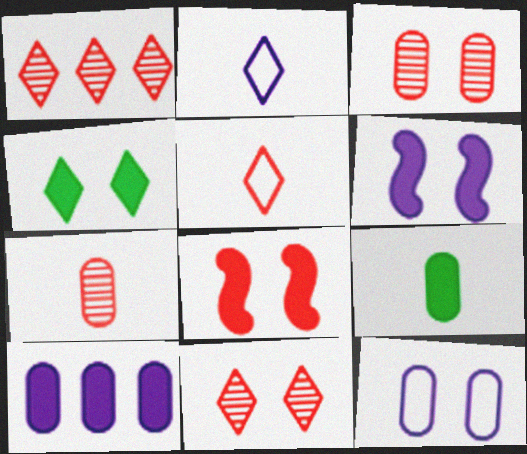[[1, 2, 4]]